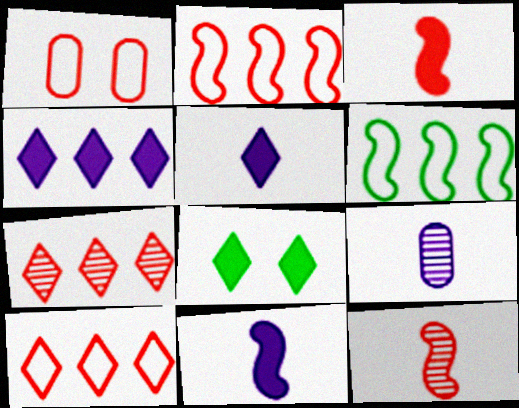[[1, 3, 7], 
[2, 8, 9]]